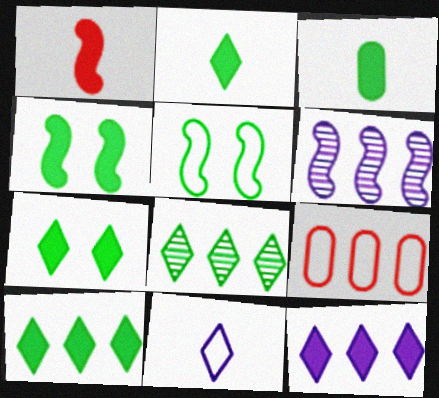[[1, 5, 6], 
[2, 7, 10], 
[3, 4, 10], 
[3, 5, 8], 
[5, 9, 11], 
[6, 9, 10]]